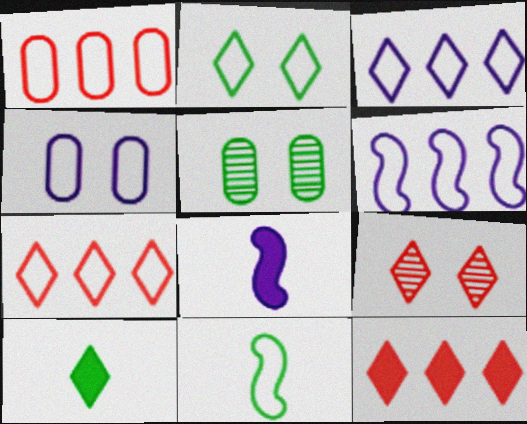[[3, 9, 10], 
[4, 7, 11], 
[5, 7, 8]]